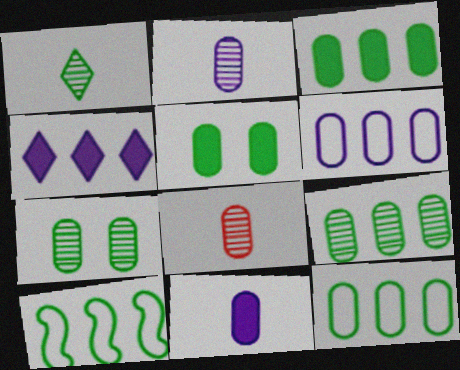[[1, 5, 10], 
[3, 9, 12], 
[5, 6, 8]]